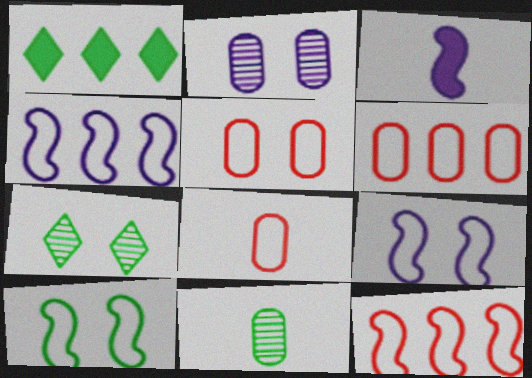[[1, 10, 11], 
[3, 6, 7], 
[5, 6, 8]]